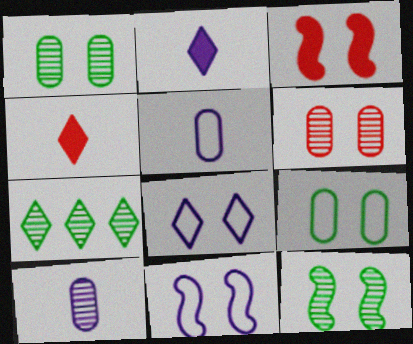[[1, 3, 8], 
[3, 5, 7], 
[3, 11, 12], 
[4, 7, 8]]